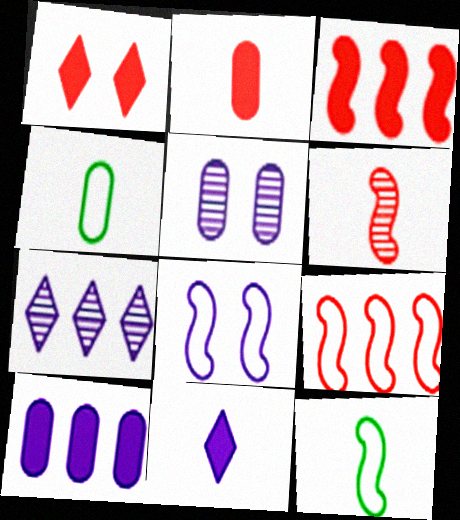[[1, 2, 3], 
[4, 6, 11], 
[8, 9, 12]]